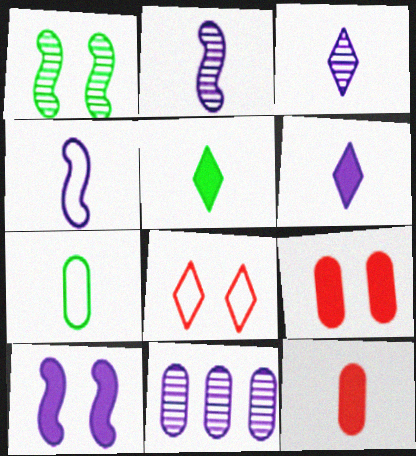[[7, 9, 11]]